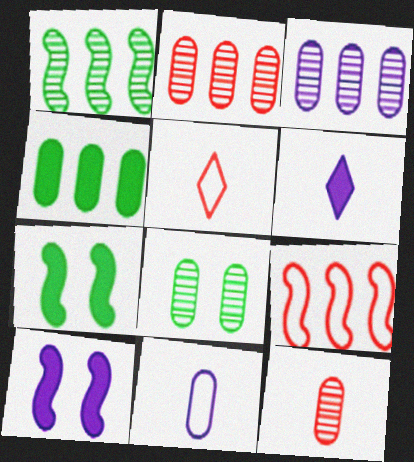[[3, 5, 7], 
[3, 8, 12], 
[6, 8, 9]]